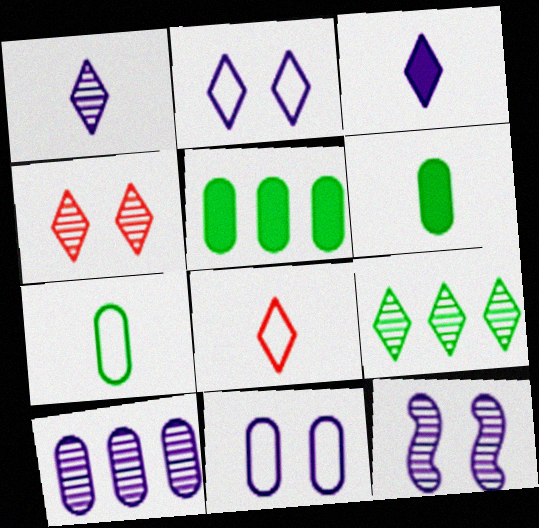[[1, 4, 9], 
[1, 10, 12], 
[5, 8, 12]]